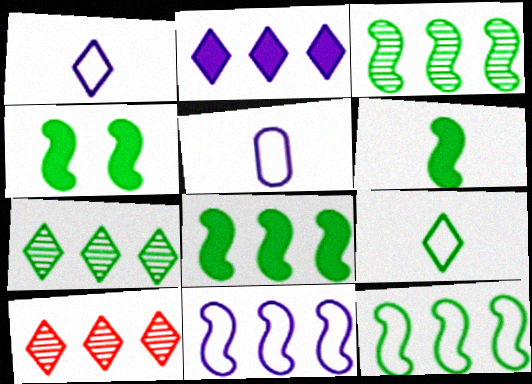[[3, 8, 12], 
[4, 5, 10], 
[4, 6, 8]]